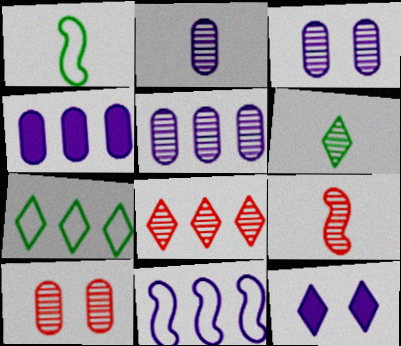[[2, 3, 5], 
[2, 6, 9], 
[2, 11, 12], 
[8, 9, 10]]